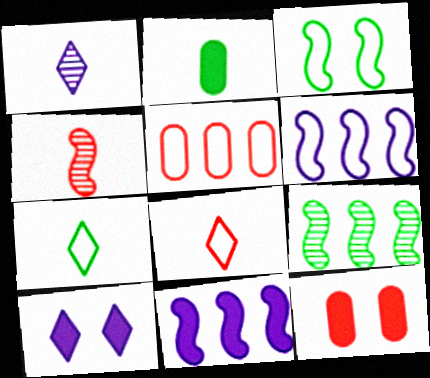[[3, 4, 11]]